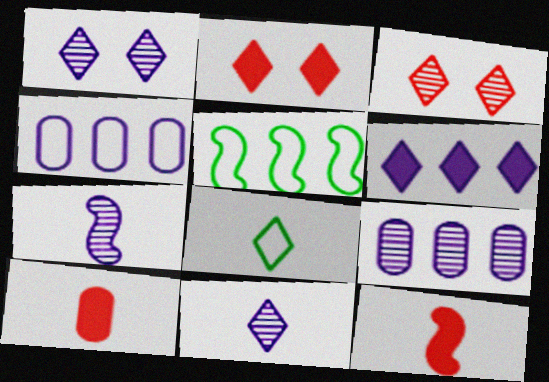[[1, 5, 10], 
[1, 7, 9], 
[3, 6, 8], 
[7, 8, 10]]